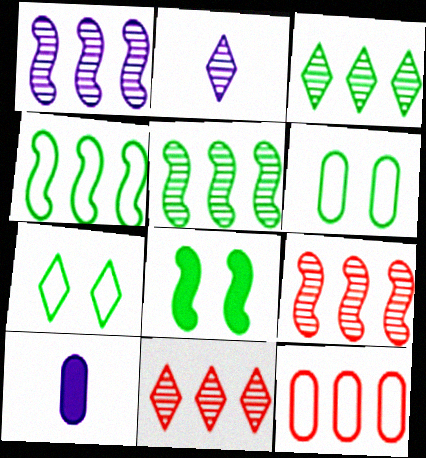[[1, 5, 9], 
[2, 8, 12], 
[7, 9, 10]]